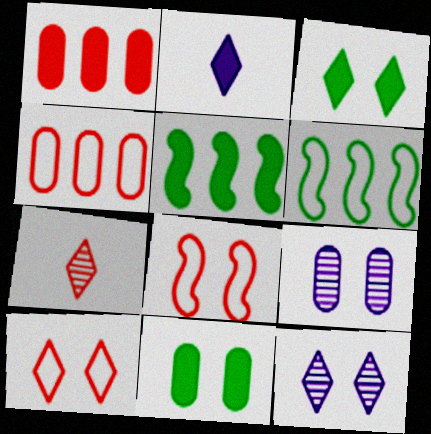[[1, 7, 8], 
[3, 8, 9], 
[3, 10, 12], 
[8, 11, 12]]